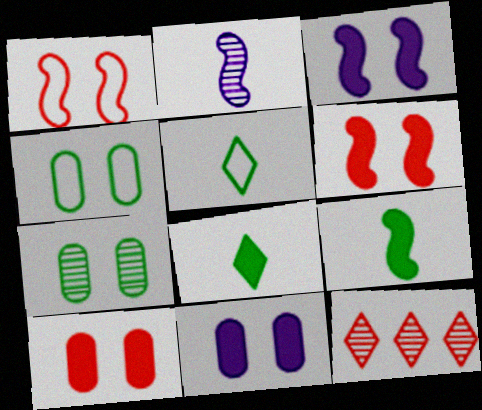[[2, 7, 12]]